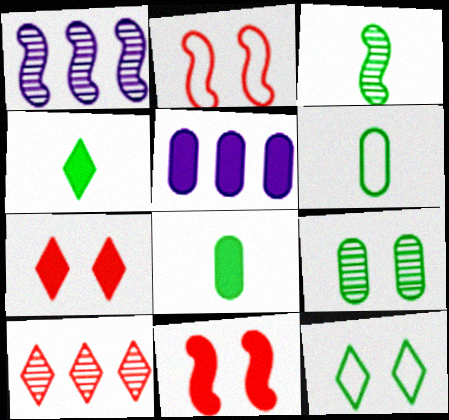[[1, 6, 7], 
[3, 4, 6], 
[4, 5, 11]]